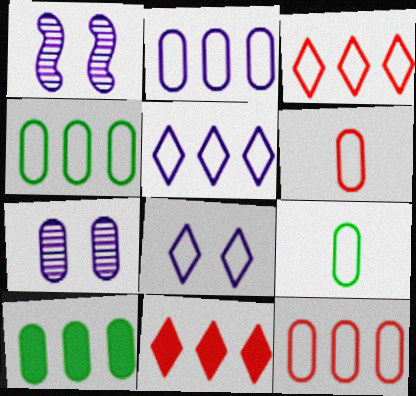[[1, 9, 11], 
[2, 4, 12], 
[6, 7, 10]]